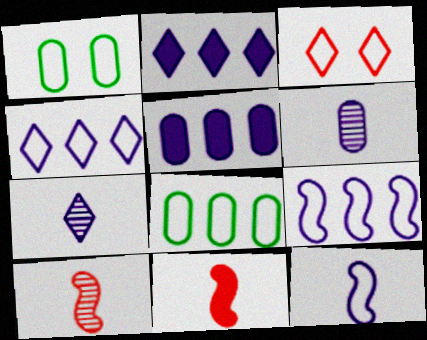[[1, 2, 10], 
[3, 8, 12]]